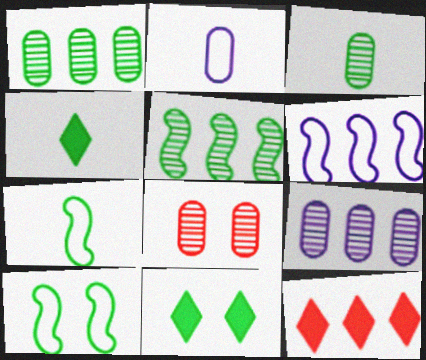[[1, 4, 10], 
[1, 6, 12], 
[1, 7, 11], 
[3, 4, 7], 
[3, 8, 9], 
[4, 6, 8]]